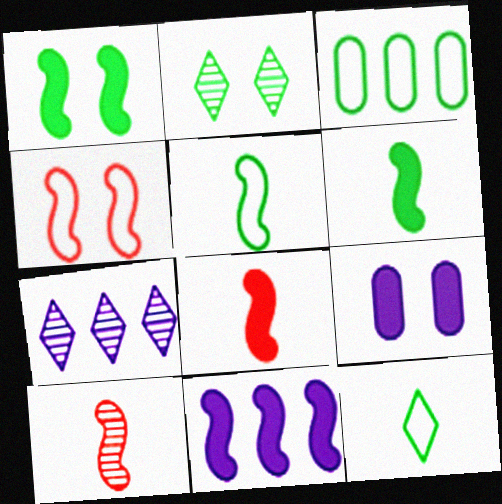[[1, 8, 11], 
[2, 3, 6], 
[2, 4, 9]]